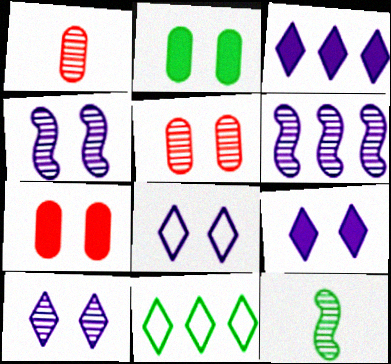[[2, 11, 12], 
[8, 9, 10]]